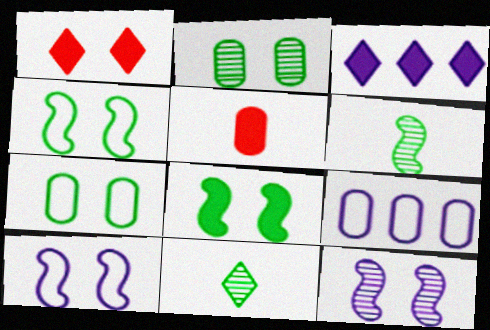[[1, 2, 10], 
[1, 6, 9], 
[1, 7, 12], 
[2, 5, 9], 
[3, 5, 8]]